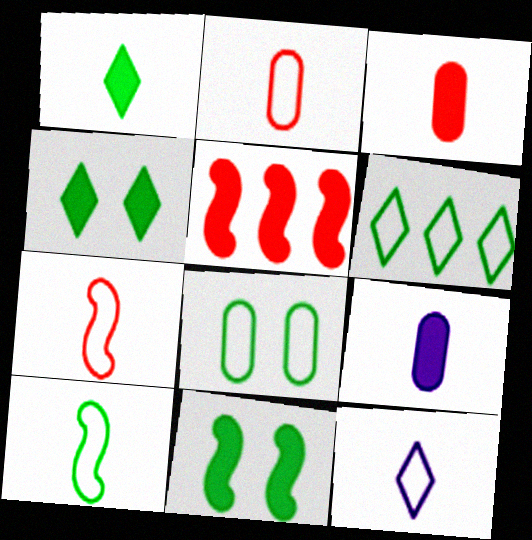[[2, 10, 12], 
[4, 5, 9], 
[6, 8, 10]]